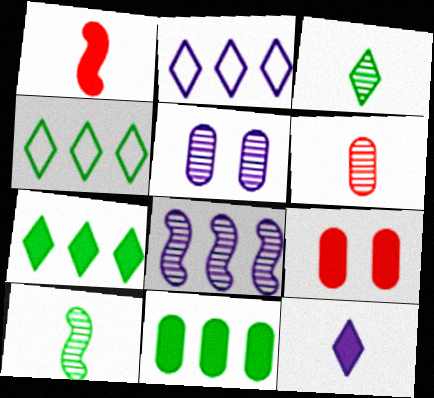[[1, 4, 5], 
[2, 9, 10]]